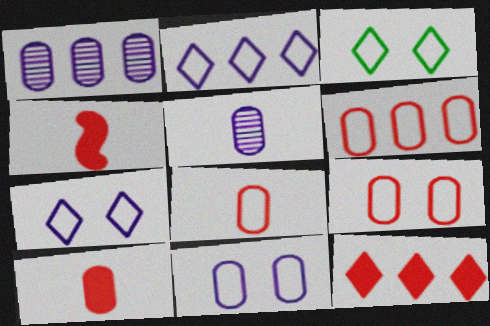[[1, 3, 4], 
[6, 8, 9]]